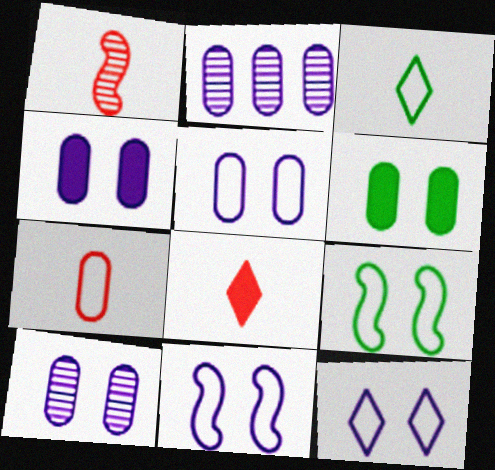[[1, 7, 8], 
[2, 6, 7], 
[2, 8, 9], 
[4, 5, 10], 
[5, 11, 12]]